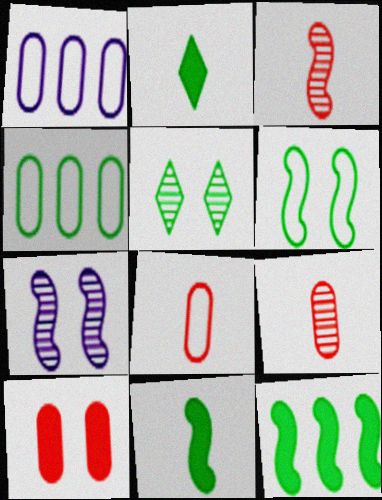[[4, 5, 11]]